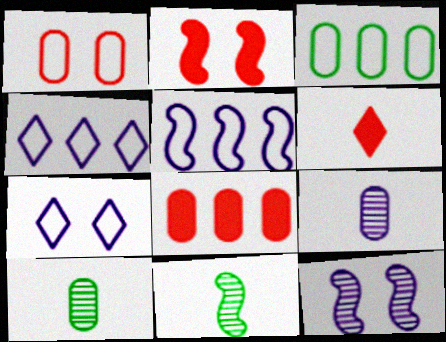[[2, 4, 10], 
[2, 5, 11], 
[2, 6, 8], 
[3, 6, 12], 
[7, 8, 11]]